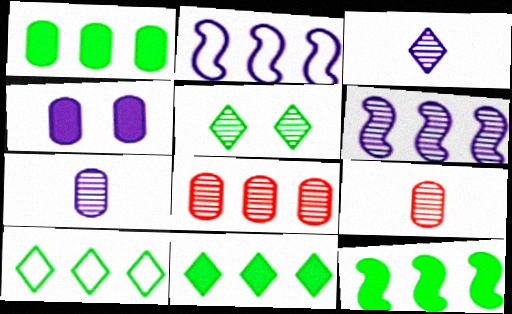[[1, 11, 12], 
[2, 3, 4], 
[2, 8, 11], 
[5, 6, 9]]